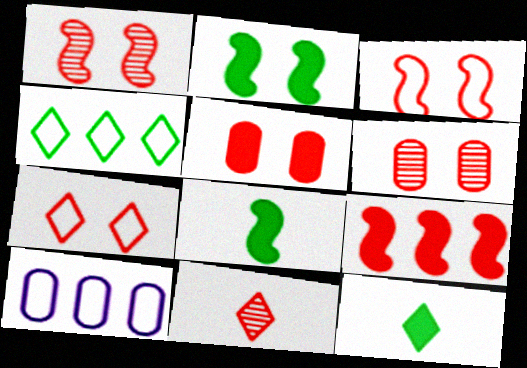[[1, 5, 7], 
[1, 10, 12], 
[2, 10, 11]]